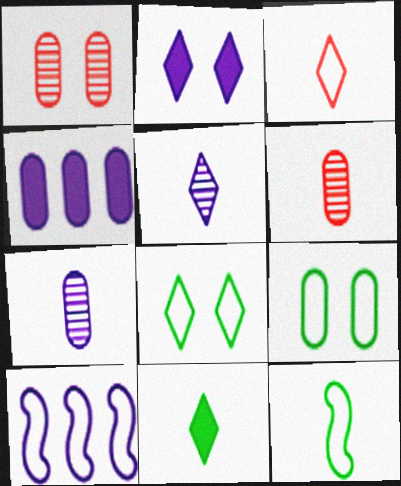[[1, 10, 11], 
[2, 7, 10], 
[3, 5, 11], 
[3, 9, 10], 
[4, 6, 9]]